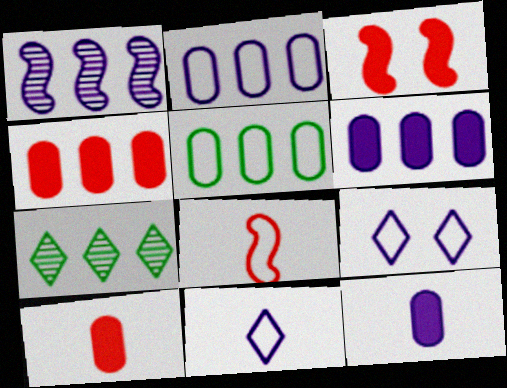[[1, 9, 12], 
[5, 8, 9]]